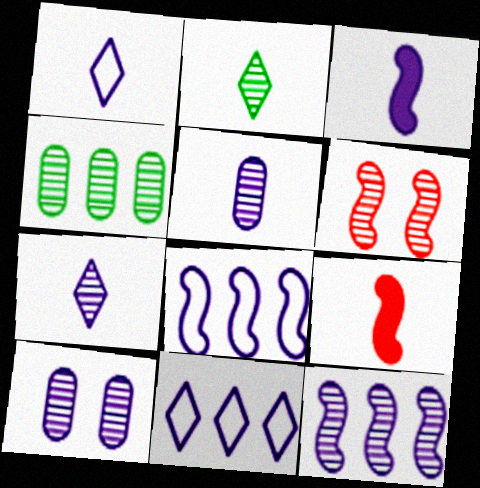[[1, 3, 5], 
[3, 10, 11], 
[4, 6, 7], 
[7, 10, 12]]